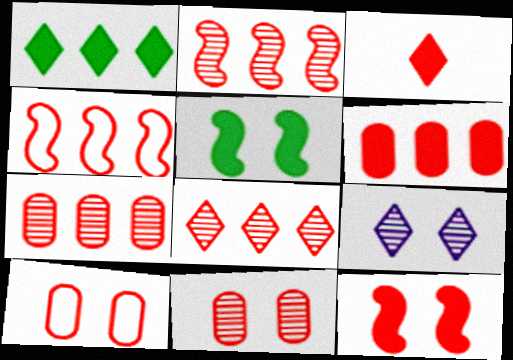[[2, 3, 10], 
[2, 7, 8], 
[3, 4, 11], 
[3, 6, 12], 
[4, 6, 8], 
[5, 9, 10]]